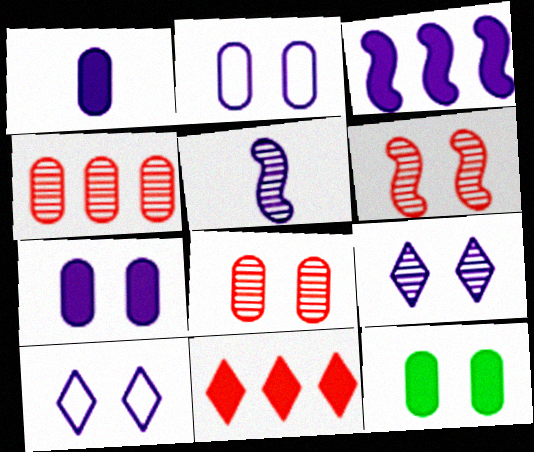[[2, 8, 12], 
[6, 10, 12]]